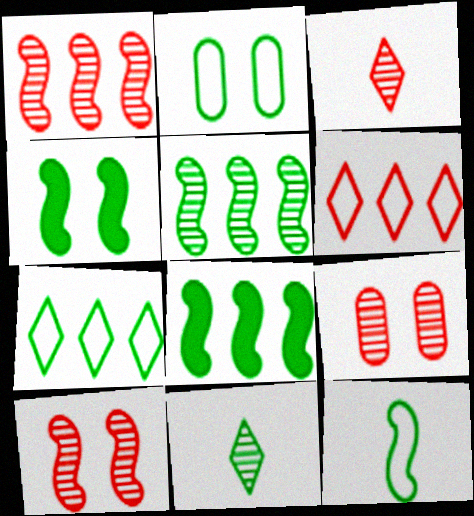[[1, 3, 9], 
[2, 7, 12], 
[2, 8, 11], 
[4, 5, 12]]